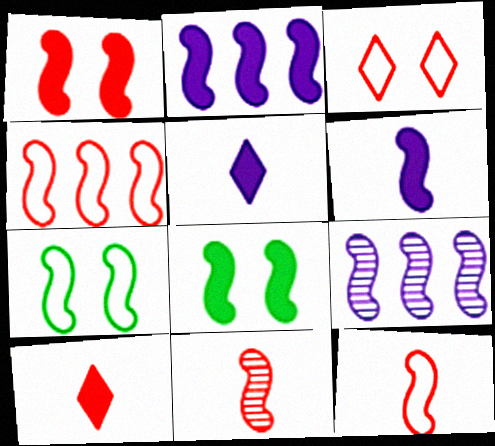[[1, 4, 11], 
[2, 7, 11], 
[8, 9, 12]]